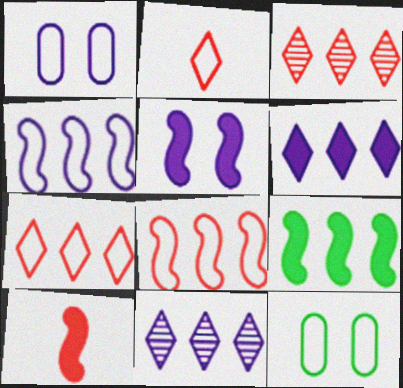[[2, 4, 12], 
[5, 9, 10], 
[10, 11, 12]]